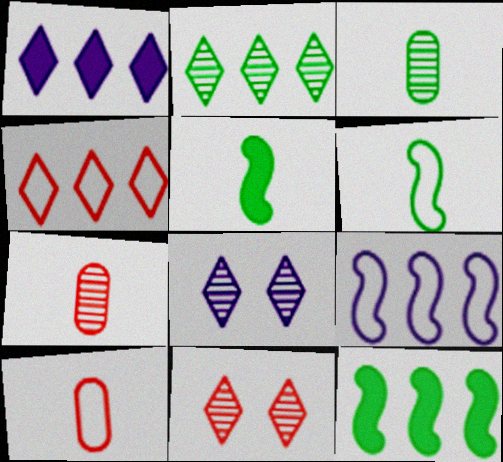[[1, 2, 4], 
[8, 10, 12]]